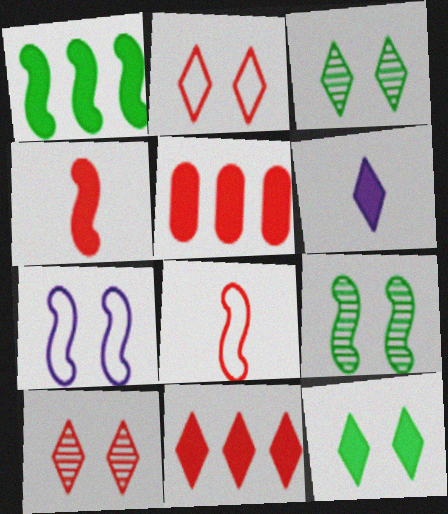[[5, 8, 10], 
[6, 11, 12]]